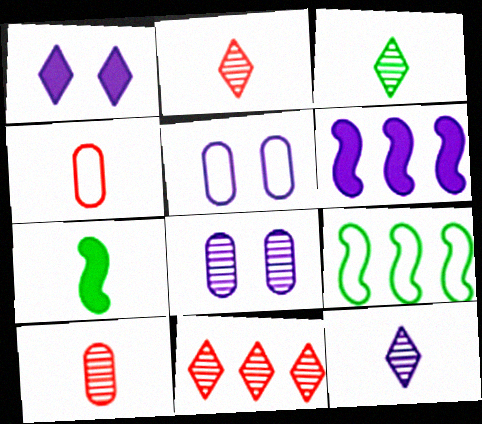[[1, 9, 10], 
[2, 3, 12], 
[4, 7, 12], 
[5, 6, 12], 
[5, 7, 11]]